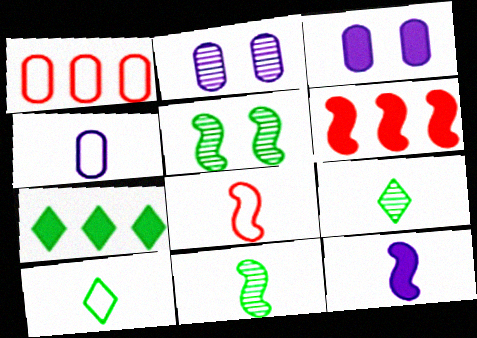[[2, 6, 10], 
[2, 7, 8], 
[4, 8, 10], 
[8, 11, 12]]